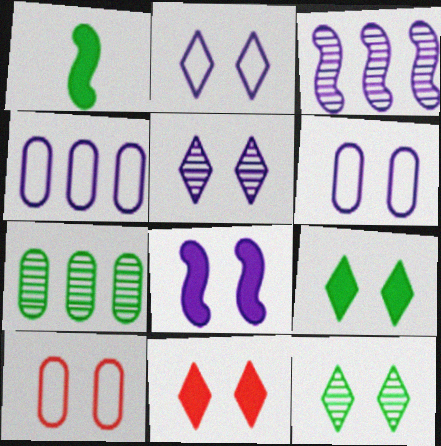[[2, 11, 12], 
[5, 6, 8], 
[8, 10, 12]]